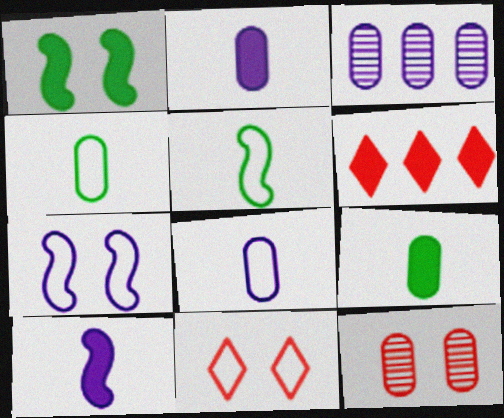[[1, 2, 6]]